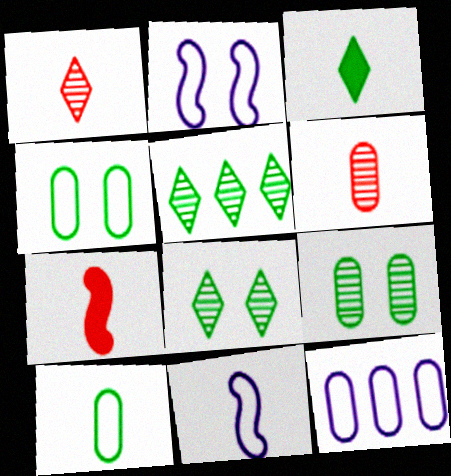[[3, 6, 11], 
[7, 8, 12]]